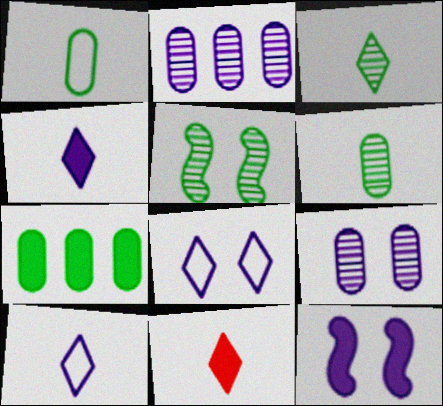[[2, 10, 12], 
[3, 10, 11], 
[7, 11, 12], 
[8, 9, 12]]